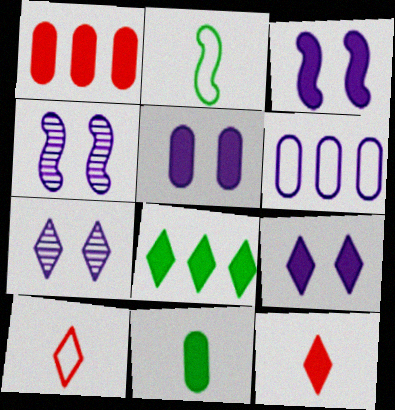[[1, 2, 7], 
[1, 5, 11], 
[3, 5, 9], 
[7, 8, 10], 
[8, 9, 12]]